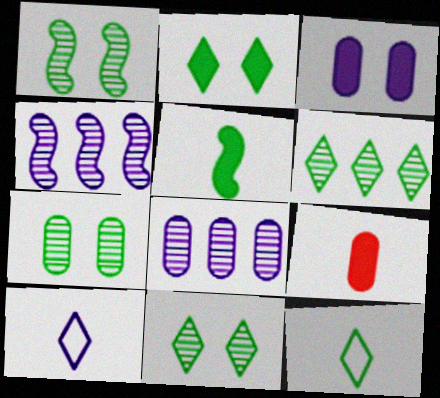[[1, 7, 11], 
[2, 6, 12], 
[3, 4, 10]]